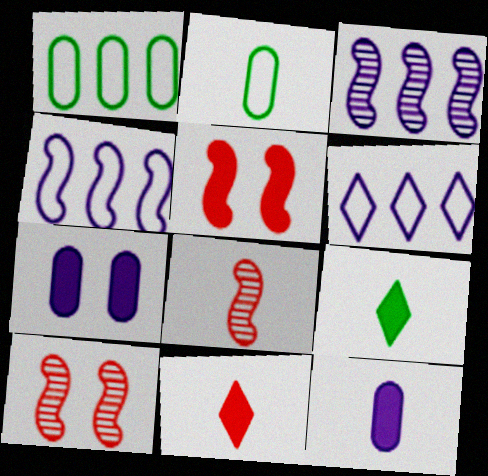[]